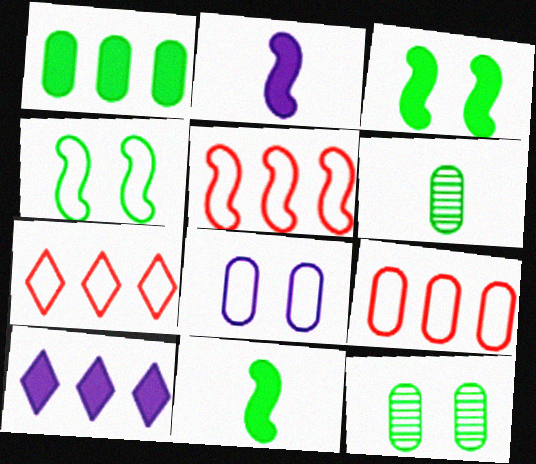[[2, 7, 12], 
[5, 7, 9]]